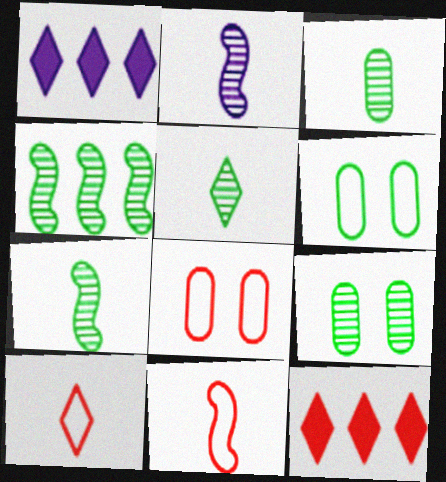[[1, 7, 8], 
[1, 9, 11], 
[2, 6, 12], 
[3, 5, 7], 
[4, 5, 9]]